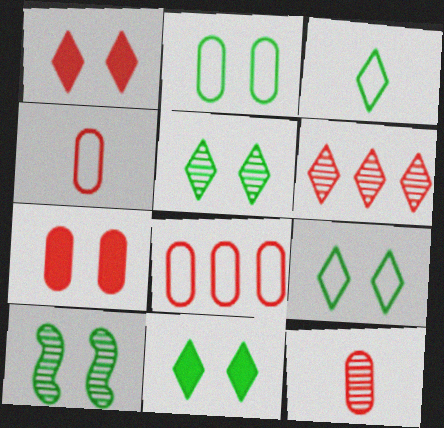[[2, 10, 11], 
[5, 9, 11], 
[7, 8, 12]]